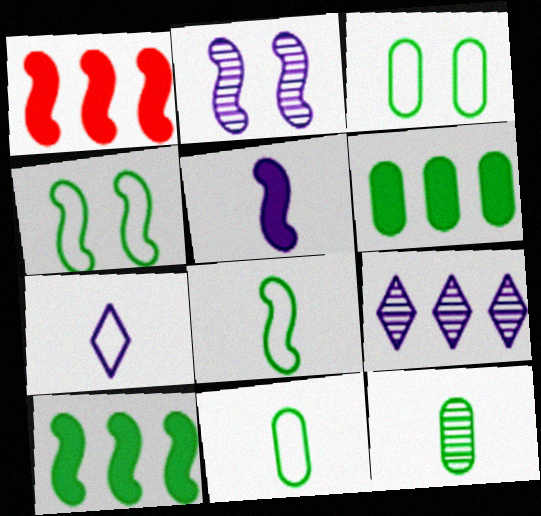[[1, 2, 8], 
[3, 6, 12]]